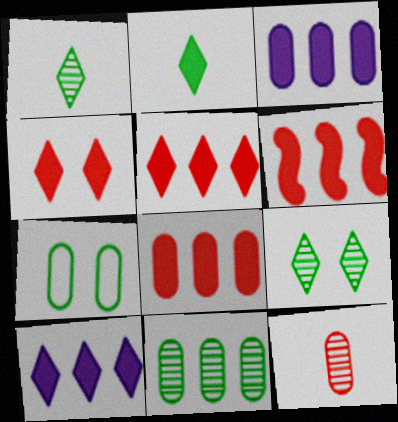[[2, 4, 10], 
[3, 7, 12], 
[5, 6, 8]]